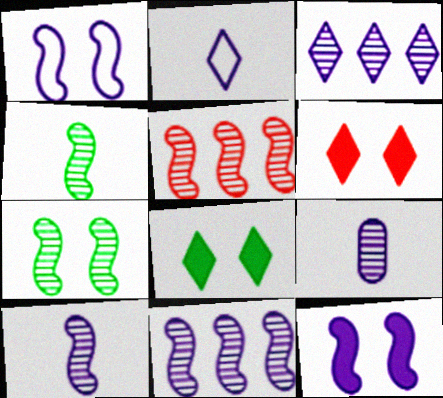[[5, 7, 10]]